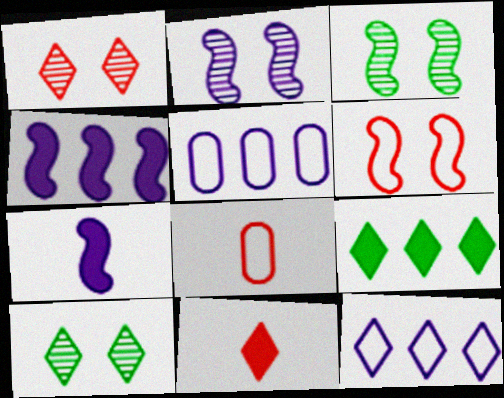[[2, 8, 9], 
[3, 5, 11], 
[4, 8, 10], 
[10, 11, 12]]